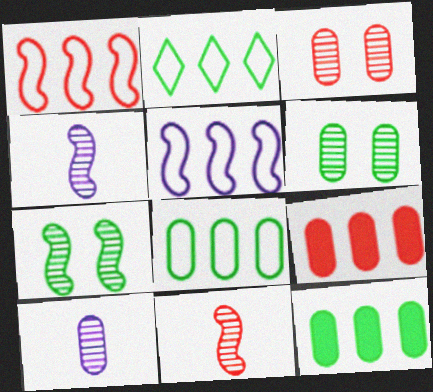[]